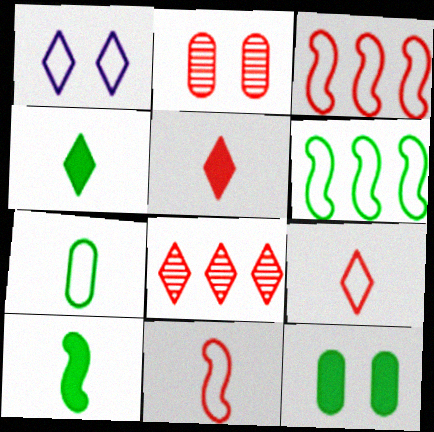[[1, 3, 7], 
[1, 4, 8], 
[2, 3, 5]]